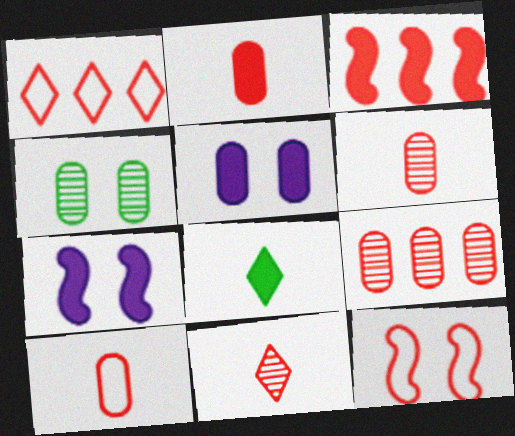[[1, 3, 9], 
[1, 10, 12], 
[2, 6, 10], 
[3, 5, 8]]